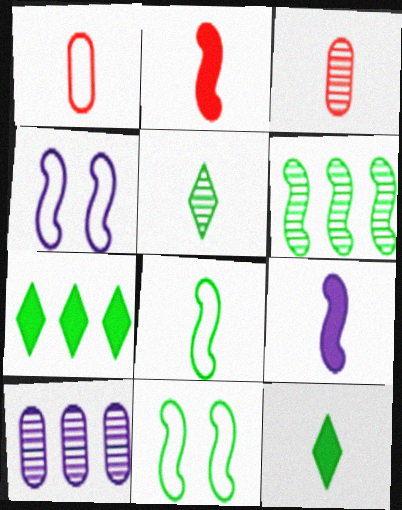[[1, 5, 9], 
[2, 4, 6], 
[3, 4, 7]]